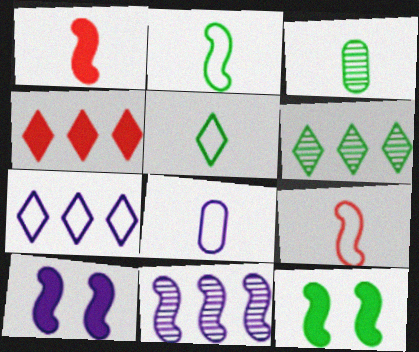[[4, 6, 7], 
[5, 8, 9], 
[9, 11, 12]]